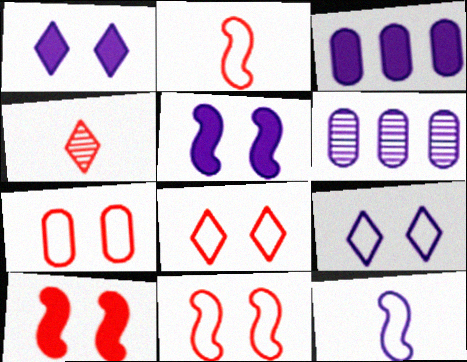[[1, 6, 12], 
[7, 8, 11]]